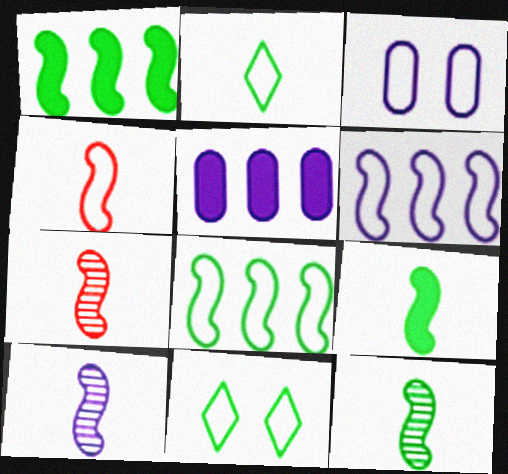[[4, 9, 10], 
[5, 7, 11], 
[7, 10, 12]]